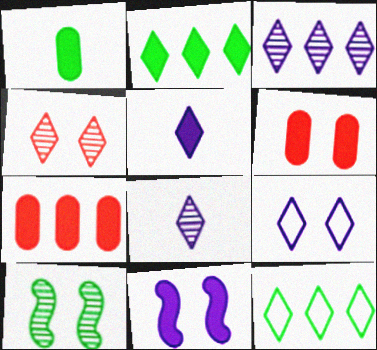[[1, 10, 12], 
[3, 5, 9], 
[4, 5, 12], 
[6, 9, 10]]